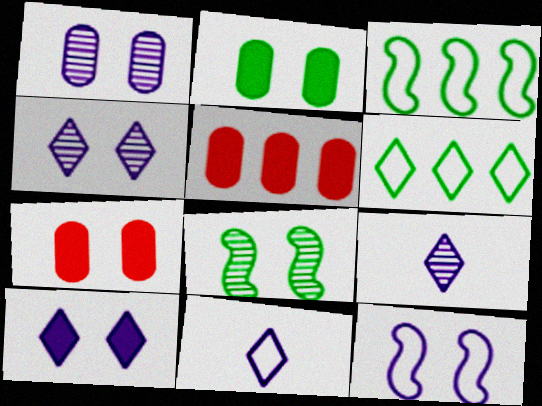[[1, 10, 12], 
[3, 7, 9], 
[5, 8, 11]]